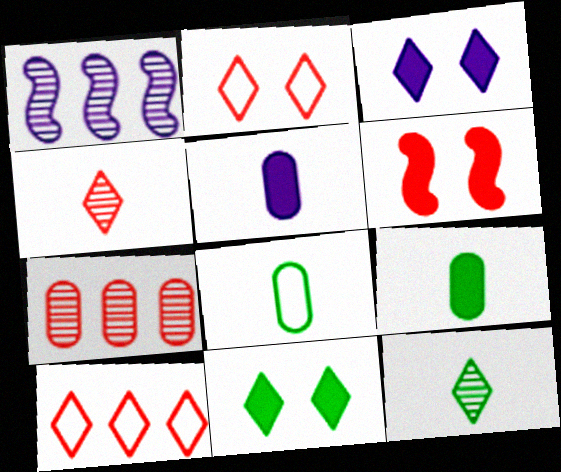[[1, 2, 9], 
[3, 10, 12]]